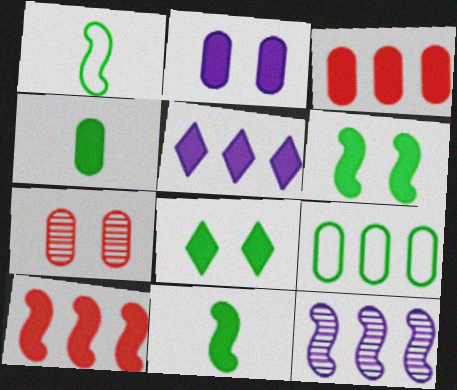[[1, 5, 7], 
[2, 3, 4]]